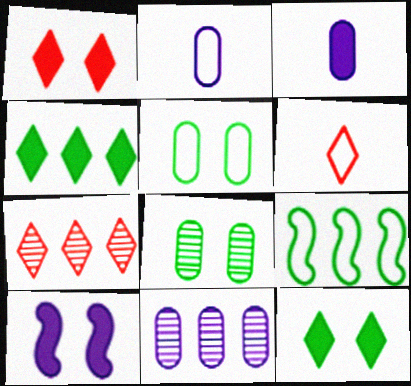[[1, 6, 7]]